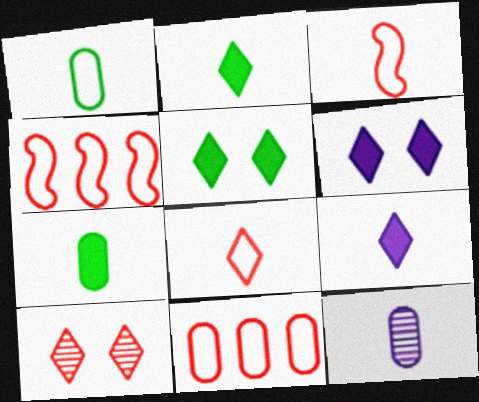[[2, 3, 12], 
[4, 5, 12]]